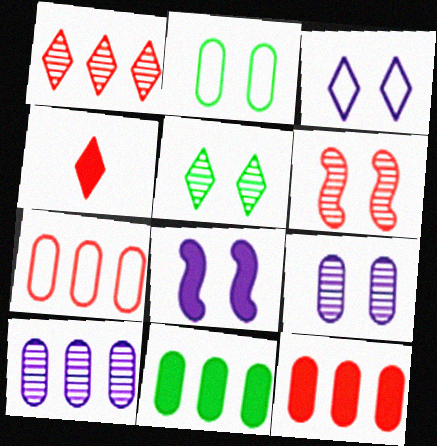[[3, 8, 9], 
[4, 6, 7], 
[4, 8, 11], 
[5, 6, 9], 
[7, 10, 11]]